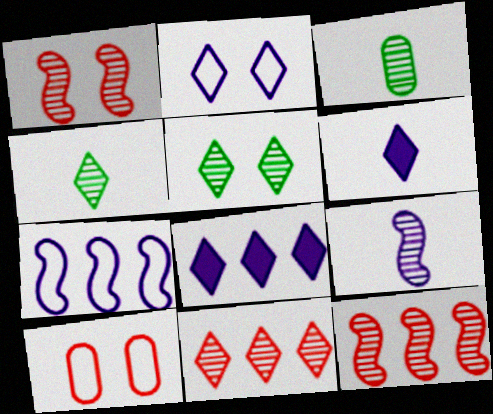[]